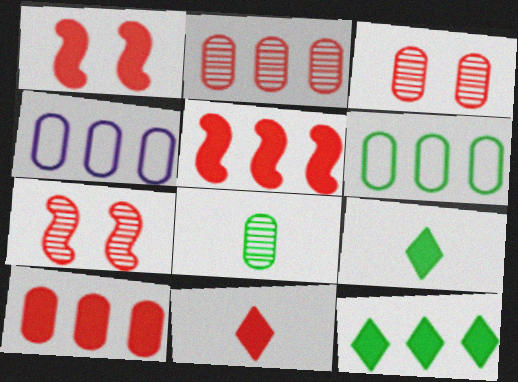[[1, 10, 11], 
[4, 7, 9]]